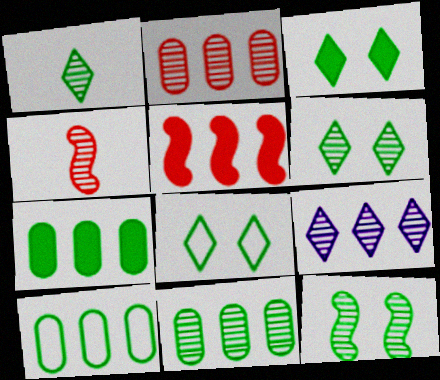[[1, 11, 12], 
[3, 6, 8], 
[5, 9, 10], 
[7, 10, 11]]